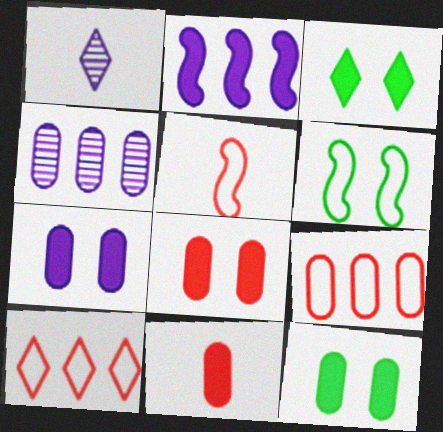[[1, 3, 10], 
[2, 3, 11], 
[3, 4, 5], 
[7, 8, 12]]